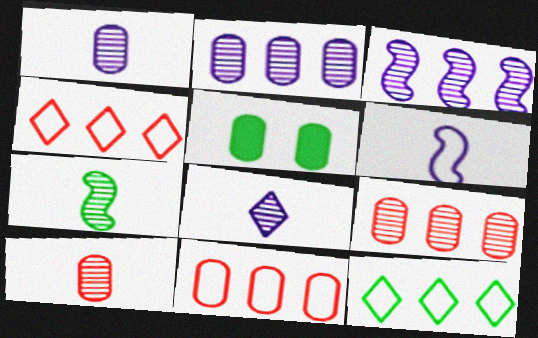[[1, 5, 11], 
[5, 7, 12], 
[7, 8, 10]]